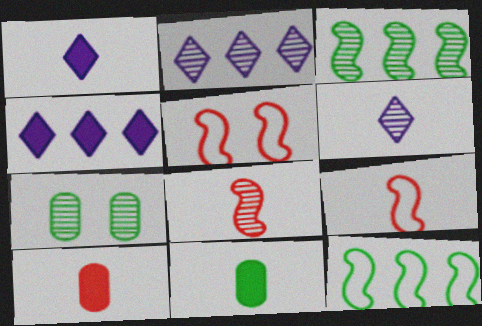[[2, 5, 11], 
[2, 7, 8], 
[4, 7, 9], 
[6, 9, 11]]